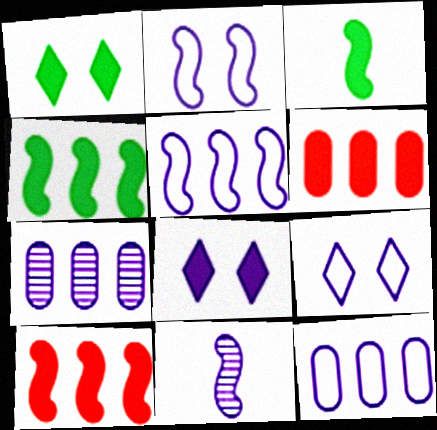[[3, 6, 8], 
[8, 11, 12]]